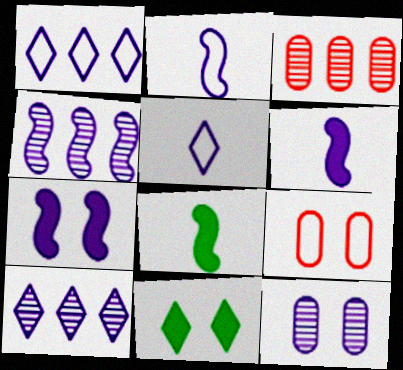[[1, 6, 12], 
[2, 3, 11], 
[2, 4, 7], 
[8, 9, 10]]